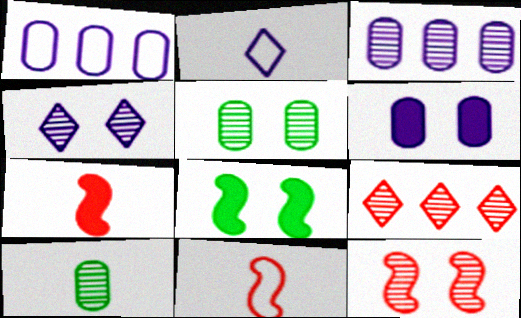[[2, 7, 10], 
[4, 5, 12]]